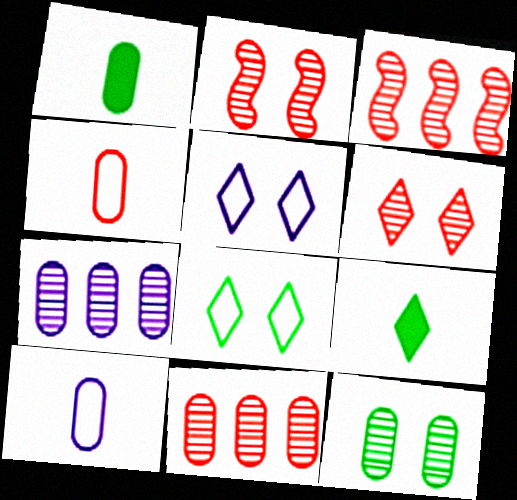[[1, 3, 5]]